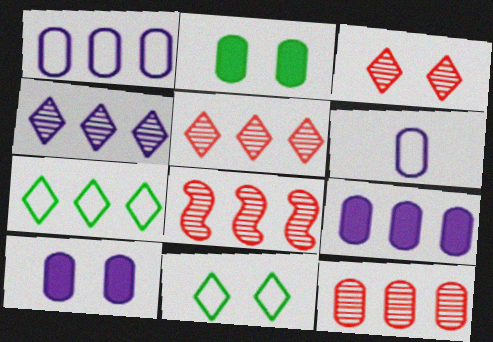[[2, 6, 12], 
[5, 8, 12], 
[7, 8, 9]]